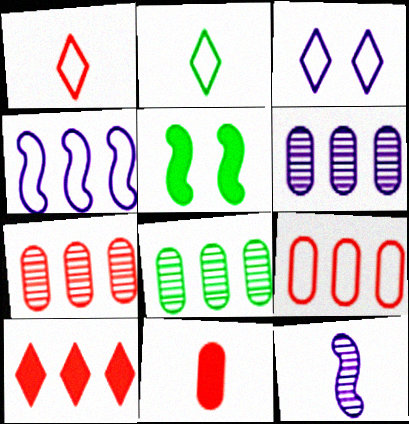[[1, 5, 6], 
[2, 5, 8], 
[2, 11, 12], 
[4, 8, 10], 
[6, 7, 8]]